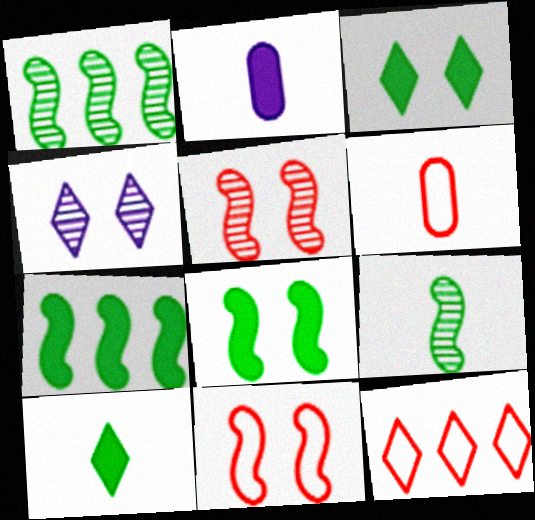[[4, 6, 7], 
[4, 10, 12], 
[6, 11, 12]]